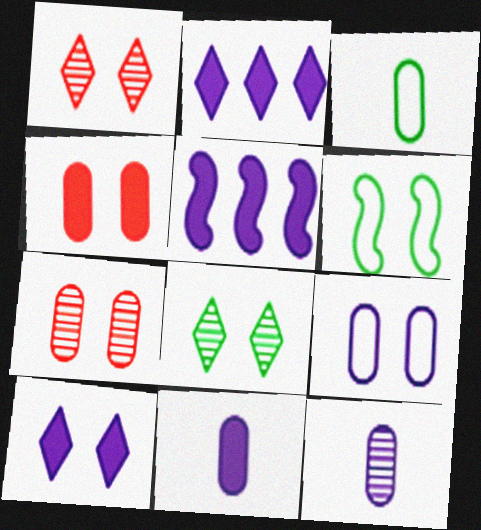[[1, 3, 5], 
[5, 10, 11], 
[6, 7, 10]]